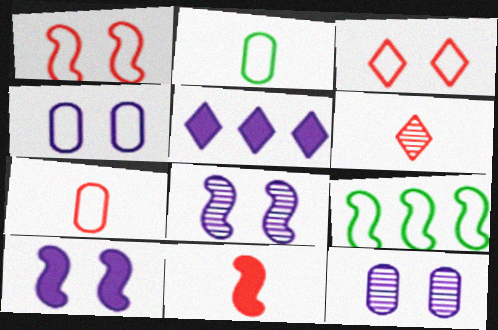[[6, 7, 11], 
[8, 9, 11]]